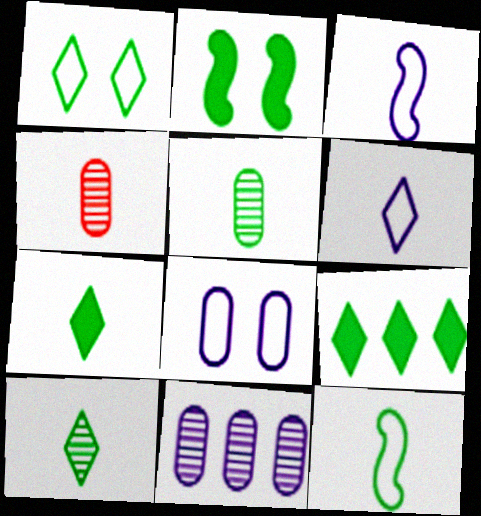[[1, 9, 10], 
[3, 4, 7], 
[5, 7, 12]]